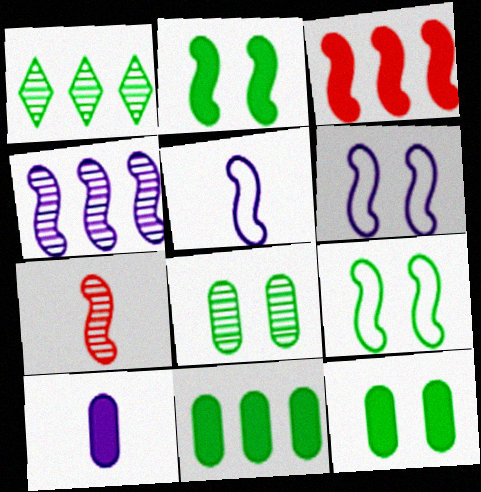[]